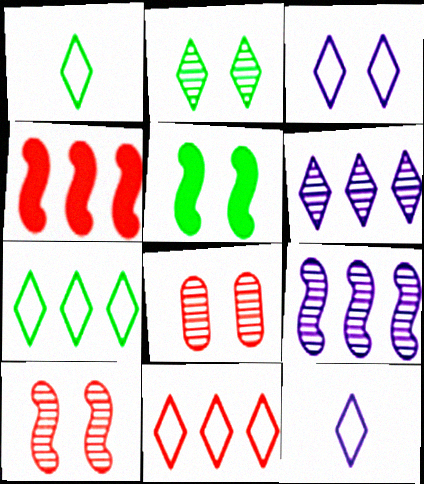[[1, 3, 11], 
[3, 5, 8]]